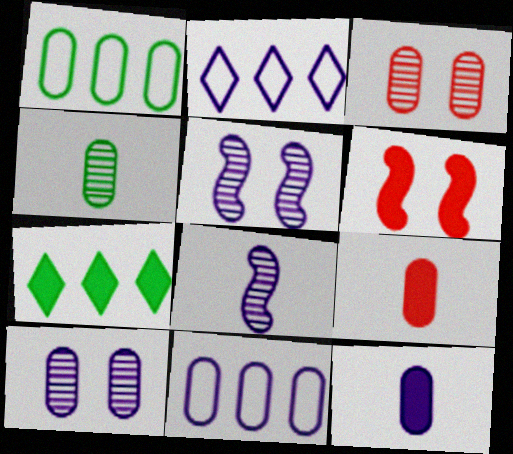[[1, 3, 12], 
[1, 9, 10], 
[2, 4, 6], 
[2, 5, 12], 
[6, 7, 12], 
[10, 11, 12]]